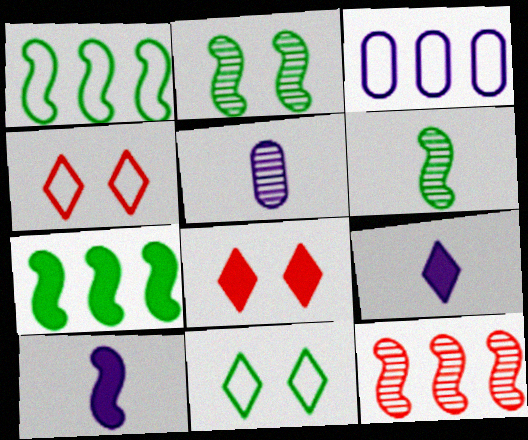[[1, 5, 8], 
[3, 6, 8], 
[4, 5, 7]]